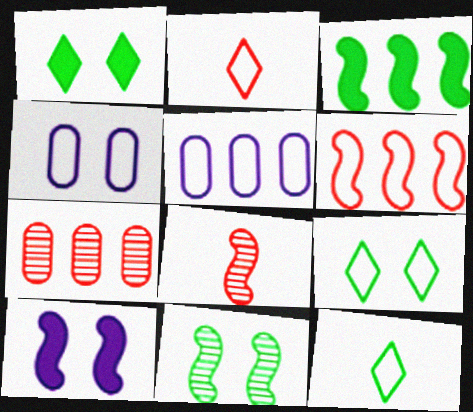[[1, 5, 8], 
[4, 6, 12], 
[7, 10, 12]]